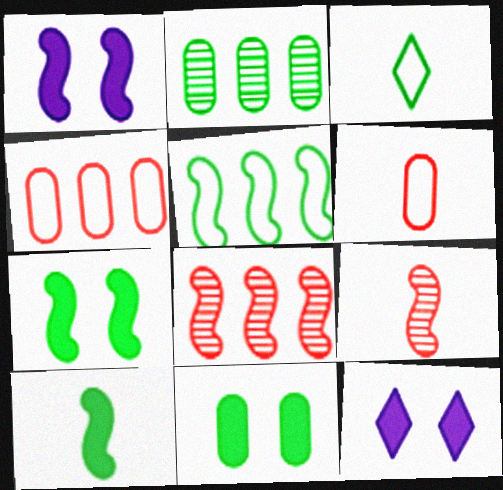[[1, 5, 9], 
[2, 3, 7]]